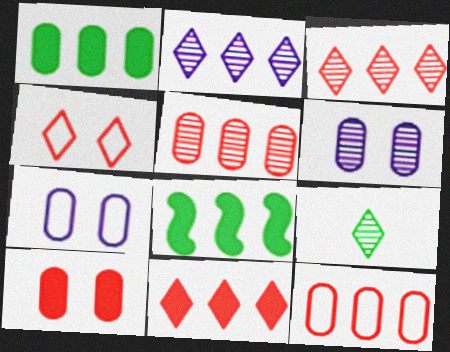[[2, 8, 12]]